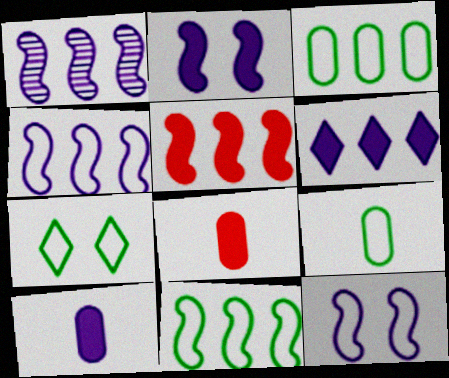[[1, 5, 11], 
[1, 7, 8], 
[2, 6, 10], 
[7, 9, 11]]